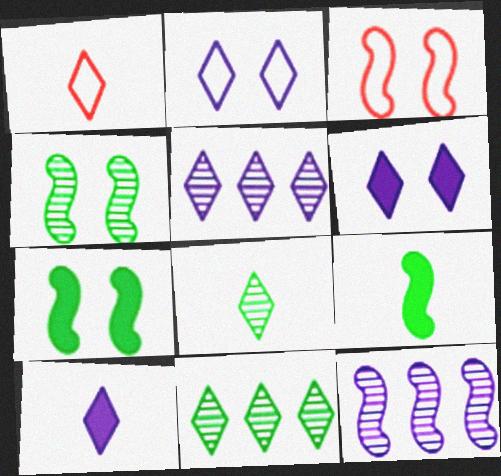[[1, 6, 11], 
[1, 8, 10], 
[2, 5, 10], 
[3, 9, 12]]